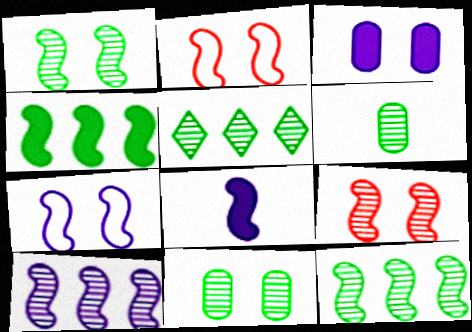[[1, 5, 6], 
[2, 8, 12], 
[7, 8, 10]]